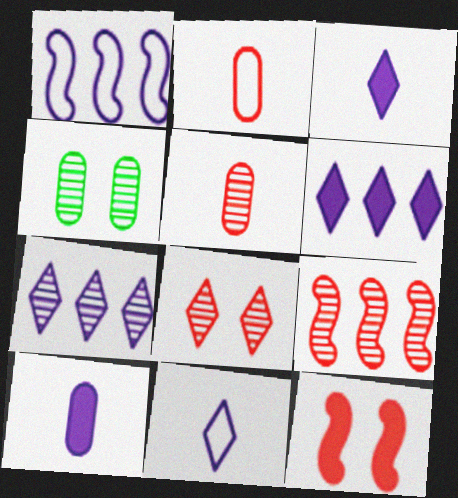[[5, 8, 9]]